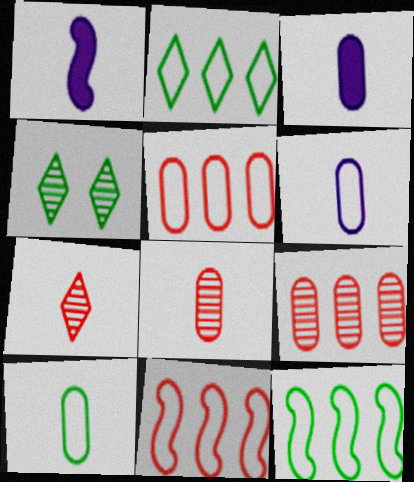[[1, 4, 5], 
[1, 7, 10], 
[3, 4, 11], 
[3, 8, 10]]